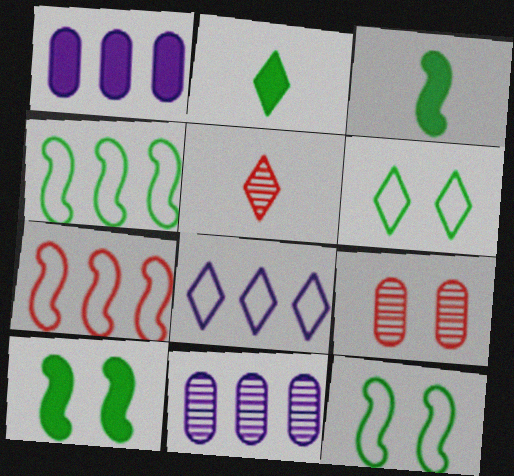[[1, 5, 12], 
[3, 8, 9]]